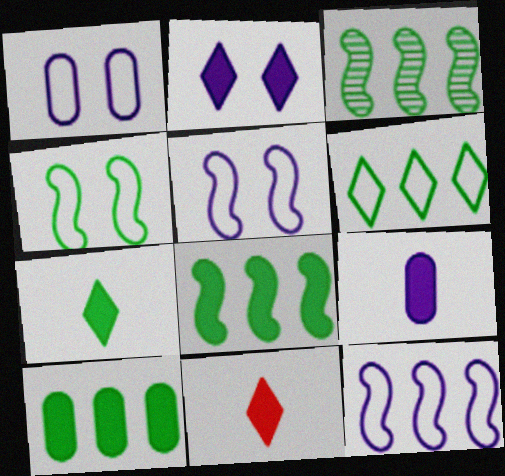[[1, 3, 11], 
[3, 6, 10]]